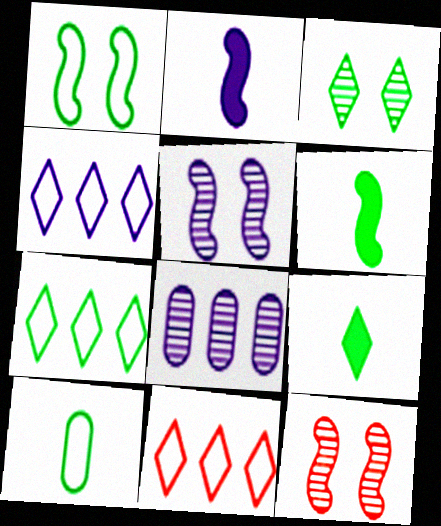[[1, 7, 10], 
[3, 7, 9], 
[4, 7, 11]]